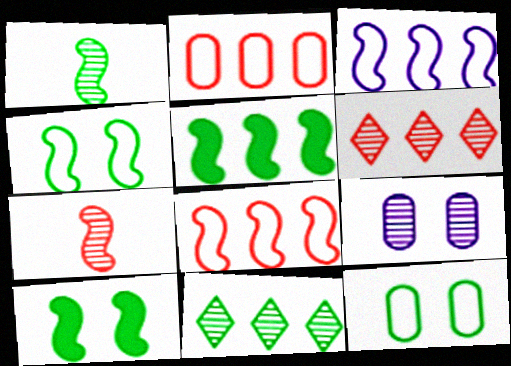[[1, 4, 5], 
[1, 6, 9], 
[3, 7, 10], 
[7, 9, 11]]